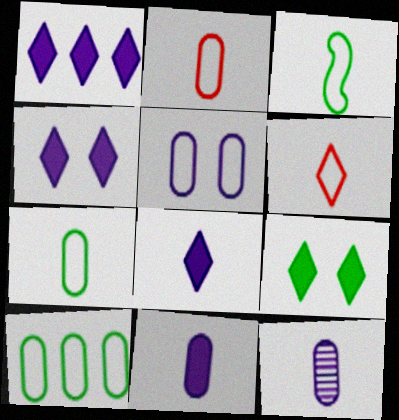[[1, 4, 8], 
[2, 5, 10]]